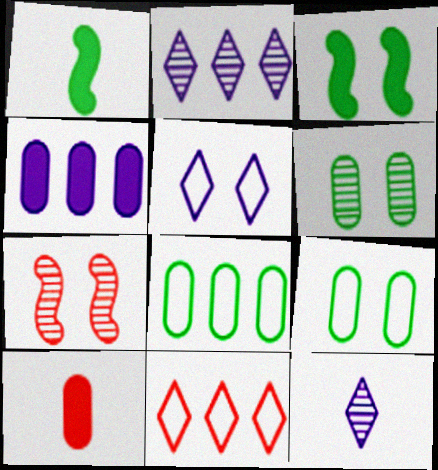[[7, 10, 11]]